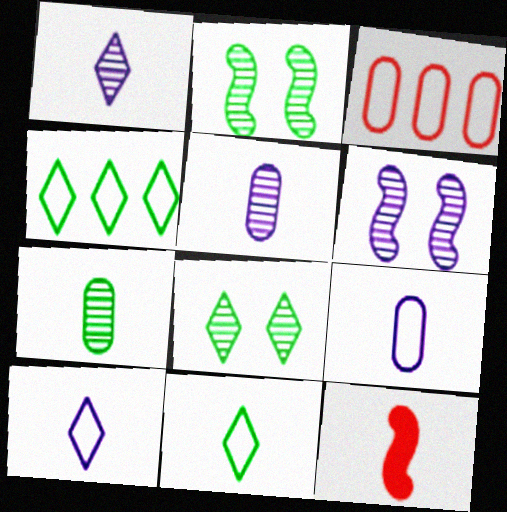[[5, 11, 12], 
[7, 10, 12]]